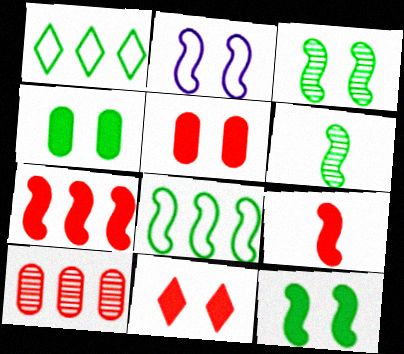[[1, 4, 6], 
[2, 6, 7], 
[6, 8, 12]]